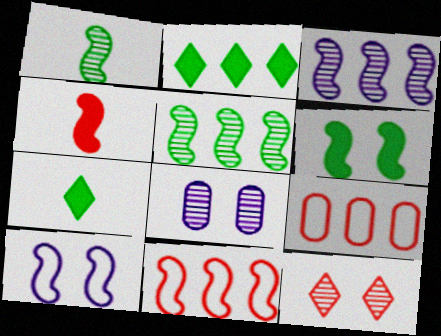[[2, 3, 9], 
[4, 5, 10], 
[4, 9, 12], 
[7, 8, 11]]